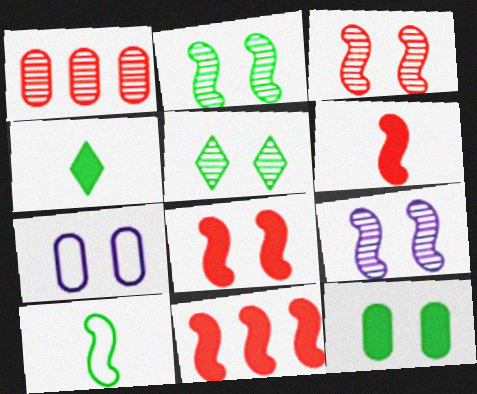[[2, 3, 9], 
[5, 7, 8], 
[6, 8, 11], 
[9, 10, 11]]